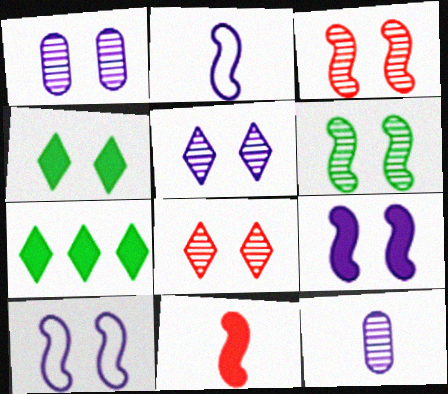[[1, 6, 8]]